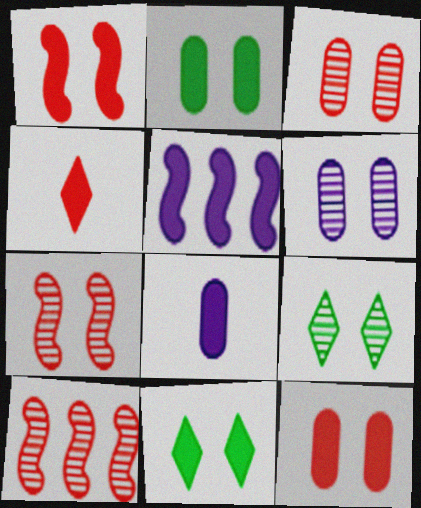[[2, 4, 5], 
[6, 7, 9]]